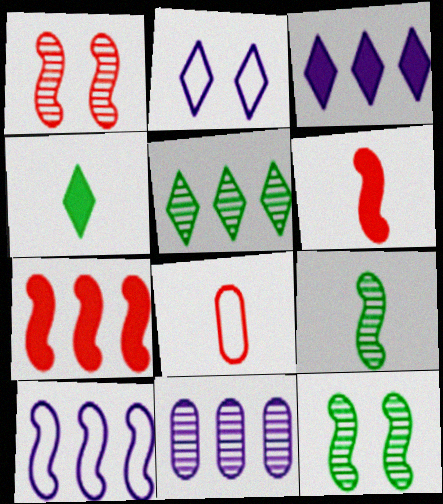[[3, 8, 12], 
[3, 10, 11], 
[6, 10, 12]]